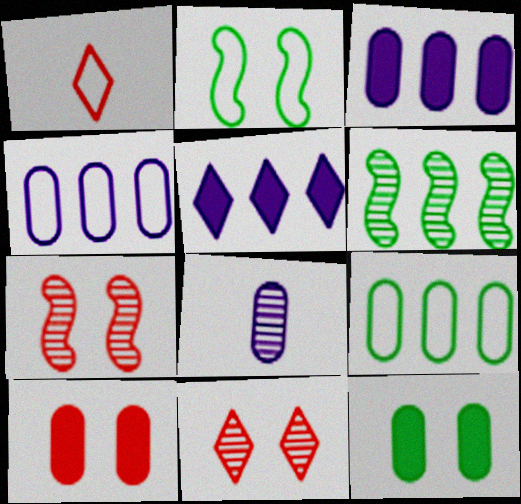[[1, 2, 4], 
[6, 8, 11], 
[8, 9, 10]]